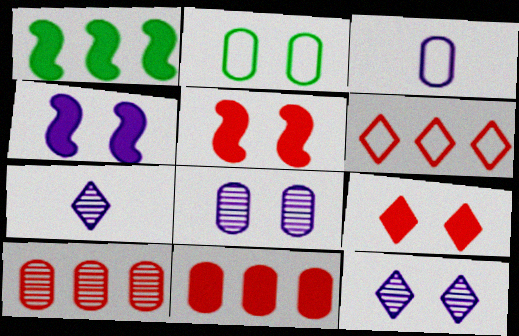[[2, 5, 12]]